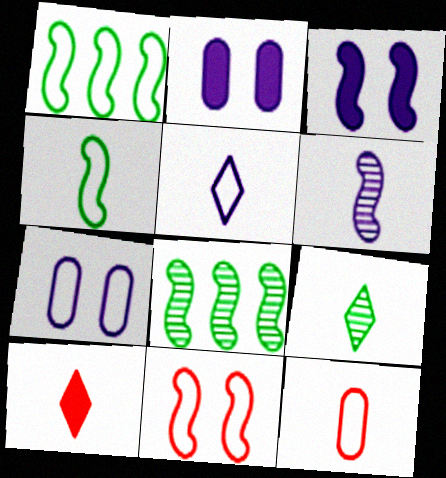[[4, 5, 12], 
[5, 9, 10], 
[7, 8, 10]]